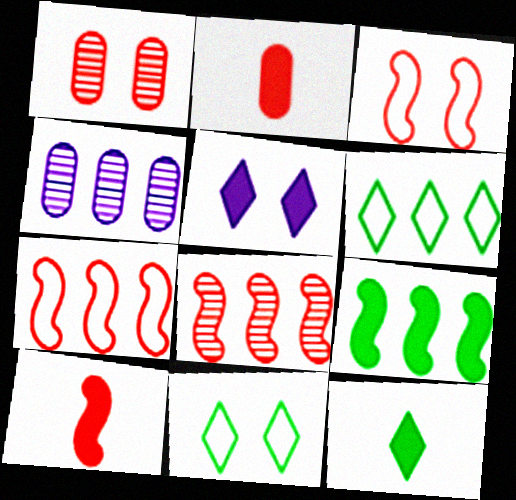[[2, 5, 9], 
[3, 4, 12], 
[3, 8, 10], 
[4, 10, 11]]